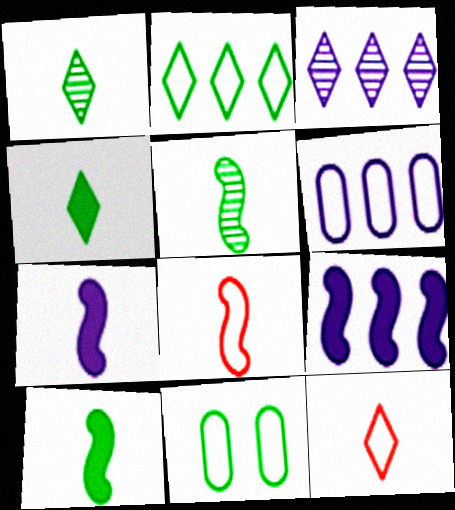[[3, 6, 9], 
[5, 7, 8]]